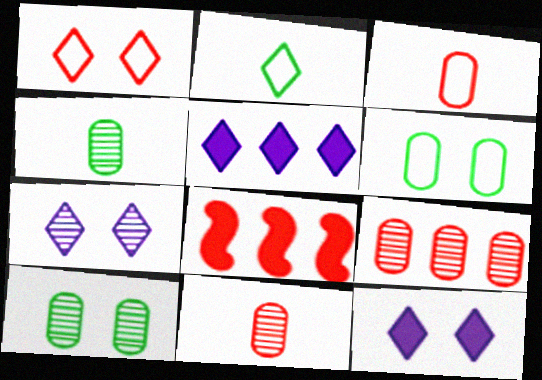[[1, 8, 11]]